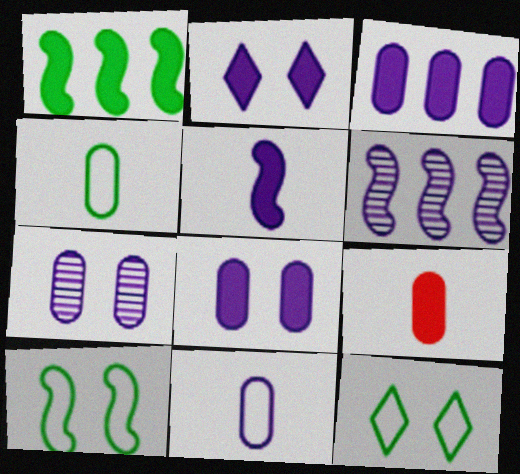[[1, 2, 9], 
[2, 3, 5], 
[2, 6, 11], 
[3, 7, 11], 
[6, 9, 12]]